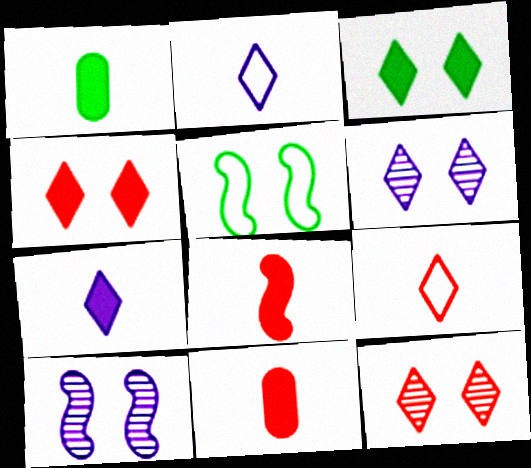[[1, 7, 8]]